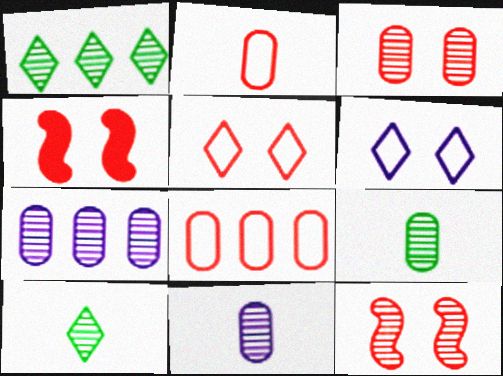[[1, 11, 12], 
[3, 4, 5], 
[3, 7, 9], 
[7, 10, 12]]